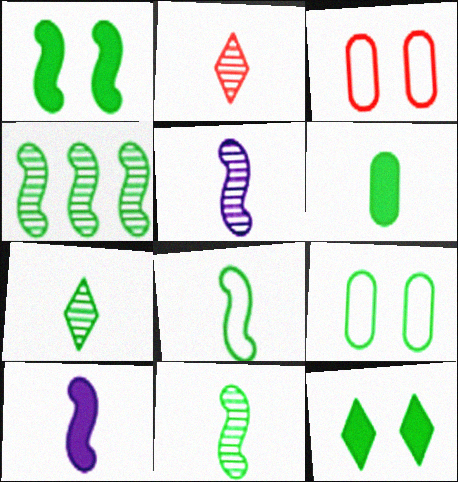[[1, 4, 8], 
[6, 7, 8]]